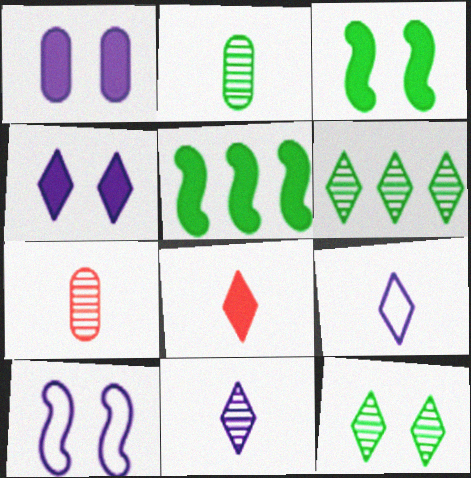[[1, 5, 8]]